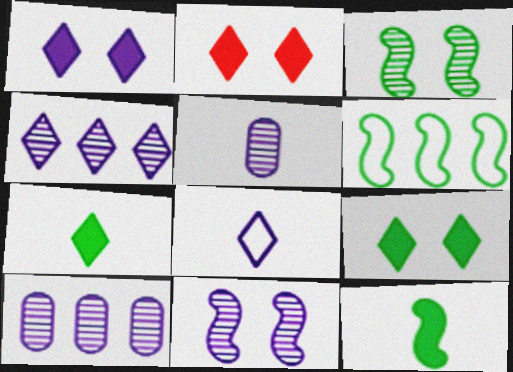[[1, 2, 9], 
[1, 4, 8], 
[2, 5, 6], 
[3, 6, 12], 
[4, 5, 11]]